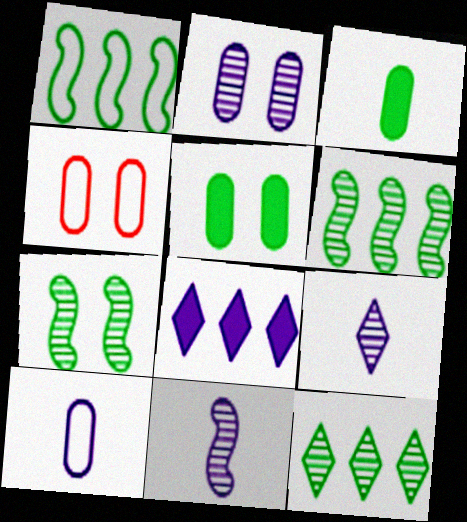[[2, 4, 5]]